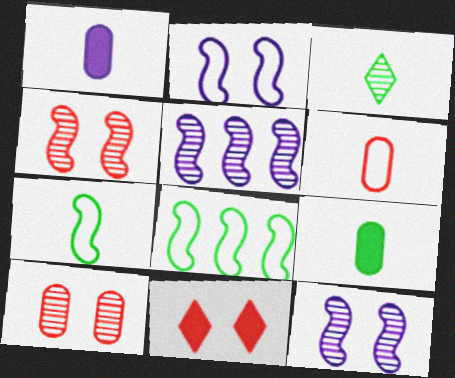[[3, 5, 10], 
[3, 7, 9]]